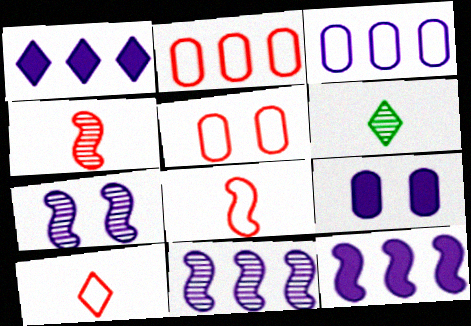[[1, 3, 11], 
[5, 6, 12]]